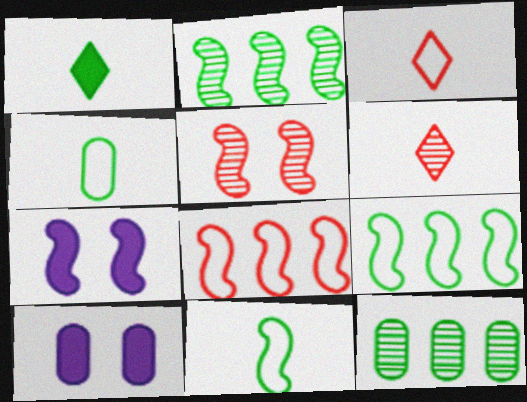[[2, 3, 10], 
[3, 7, 12], 
[6, 9, 10]]